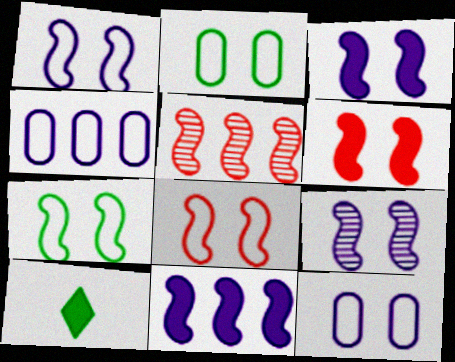[[1, 3, 9], 
[1, 7, 8], 
[5, 10, 12], 
[6, 7, 9]]